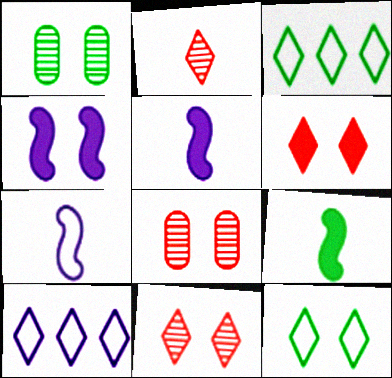[[1, 3, 9], 
[3, 5, 8], 
[4, 8, 12], 
[8, 9, 10]]